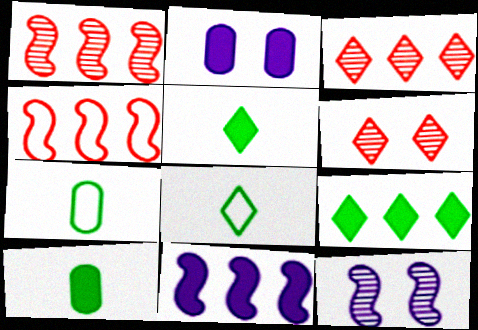[[1, 2, 8], 
[6, 7, 11]]